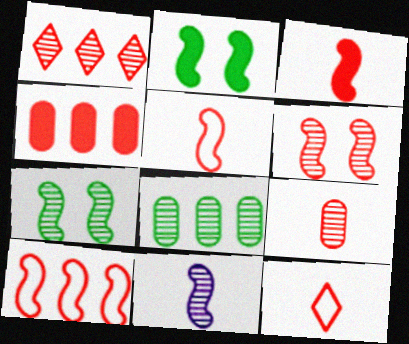[[1, 4, 10], 
[1, 6, 9], 
[2, 10, 11], 
[3, 6, 10], 
[3, 9, 12], 
[4, 6, 12]]